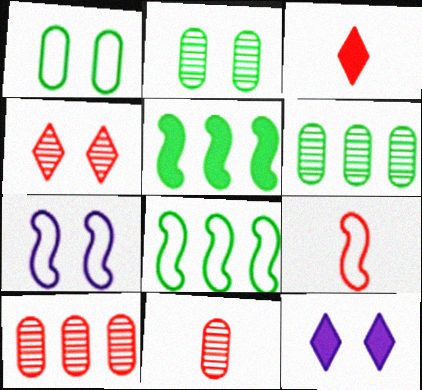[[3, 6, 7], 
[3, 9, 11], 
[6, 9, 12], 
[7, 8, 9], 
[8, 11, 12]]